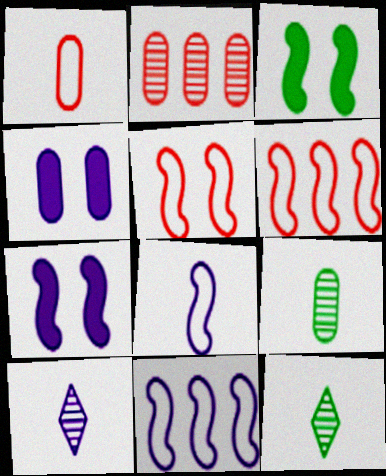[[4, 6, 12], 
[4, 10, 11]]